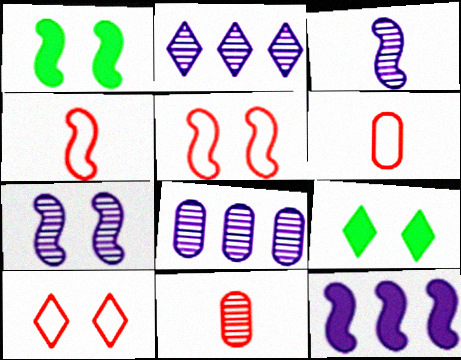[[1, 2, 6], 
[1, 5, 7], 
[4, 8, 9]]